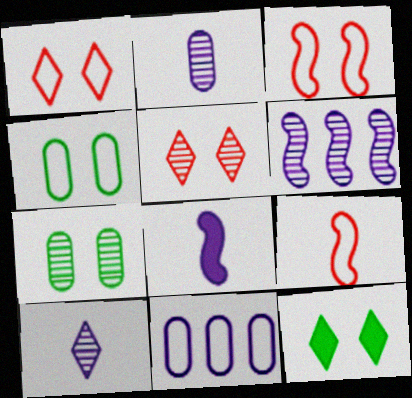[]